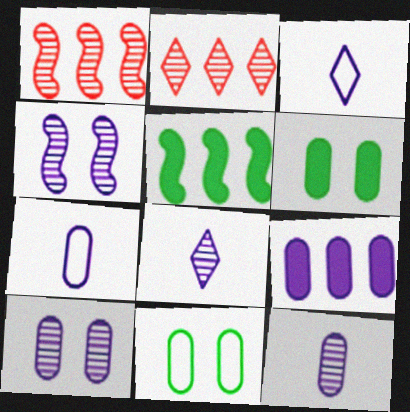[[1, 3, 6], 
[3, 4, 9], 
[7, 9, 10]]